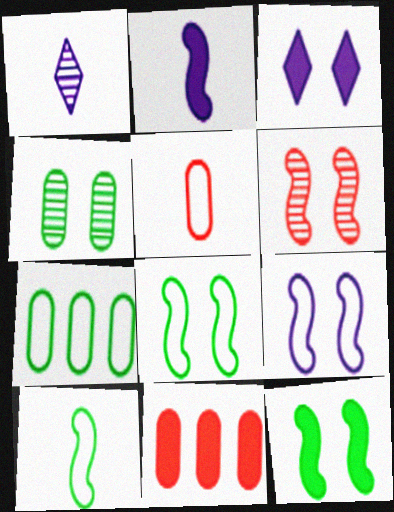[[1, 8, 11], 
[6, 9, 12]]